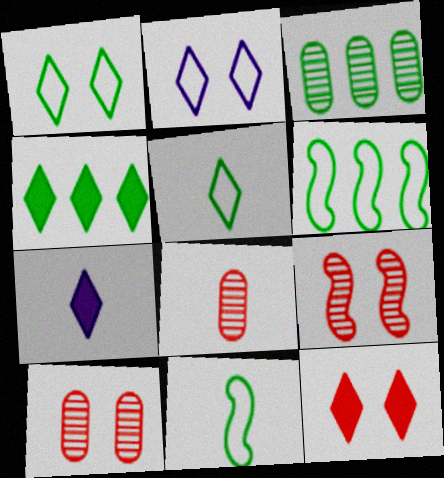[[3, 4, 6], 
[4, 7, 12], 
[6, 7, 10], 
[7, 8, 11]]